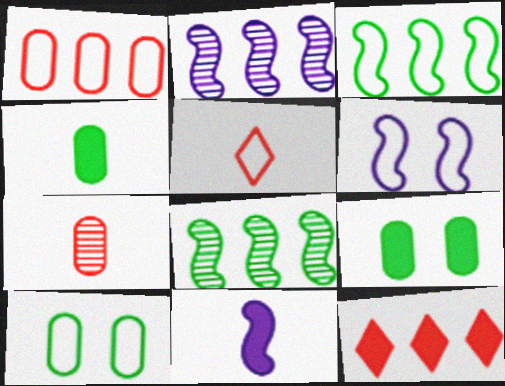[[2, 5, 9], 
[2, 6, 11], 
[9, 11, 12]]